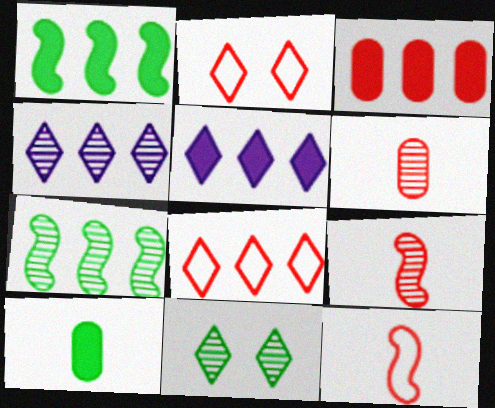[[1, 3, 5], 
[2, 3, 9]]